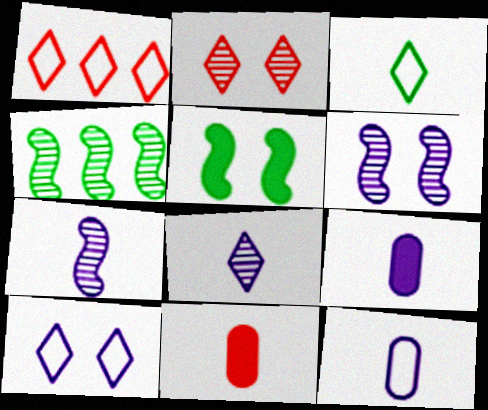[[1, 3, 10], 
[3, 7, 11], 
[4, 10, 11]]